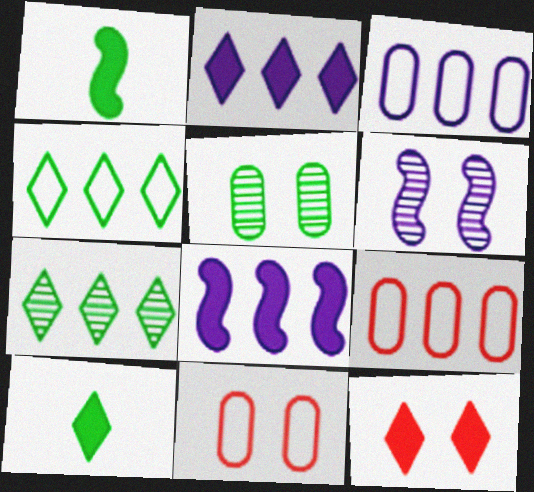[[1, 4, 5], 
[2, 10, 12], 
[6, 9, 10], 
[7, 8, 9]]